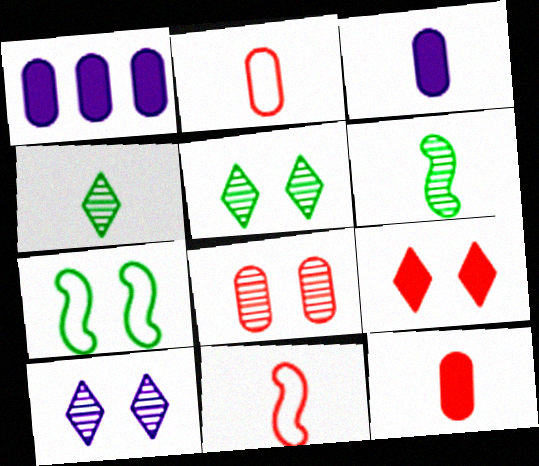[[1, 5, 11], 
[3, 4, 11]]